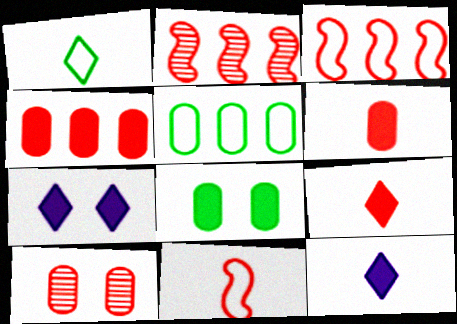[[3, 9, 10]]